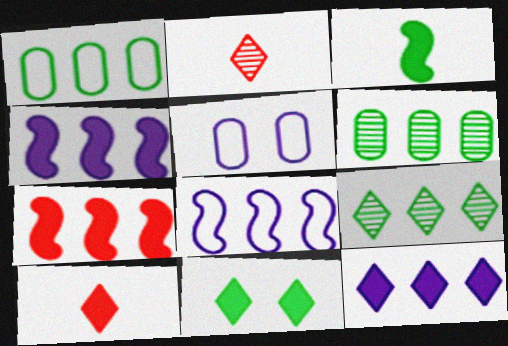[[10, 11, 12]]